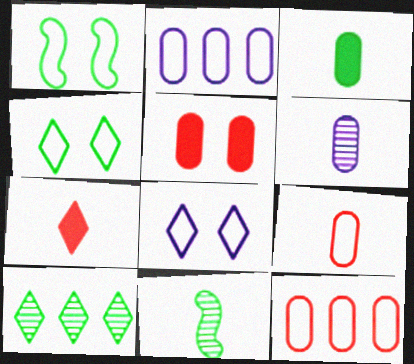[[1, 3, 10], 
[3, 6, 9], 
[7, 8, 10]]